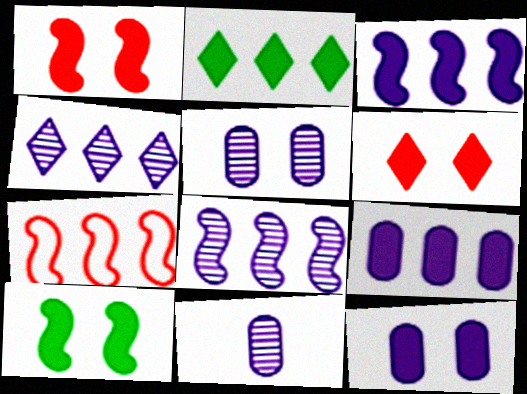[[6, 10, 12]]